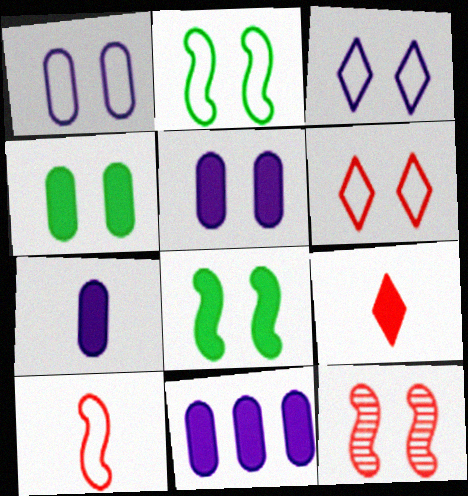[[1, 2, 6], 
[3, 4, 12], 
[5, 7, 11], 
[8, 9, 11]]